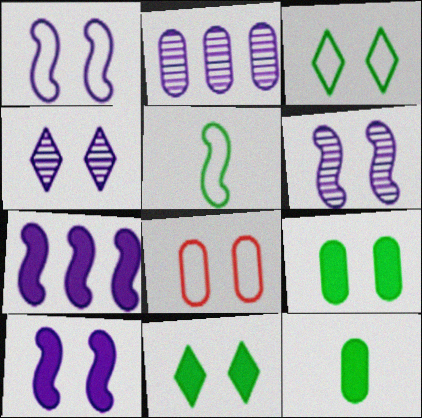[[1, 3, 8], 
[1, 6, 10], 
[2, 8, 12], 
[6, 8, 11]]